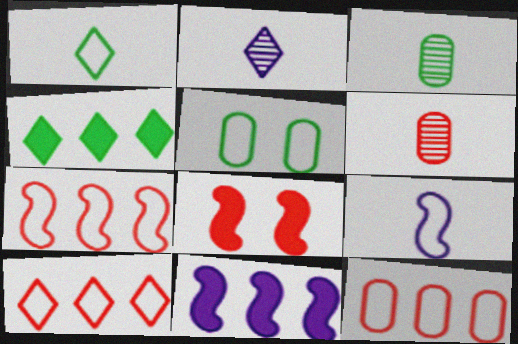[[5, 9, 10], 
[6, 8, 10], 
[7, 10, 12]]